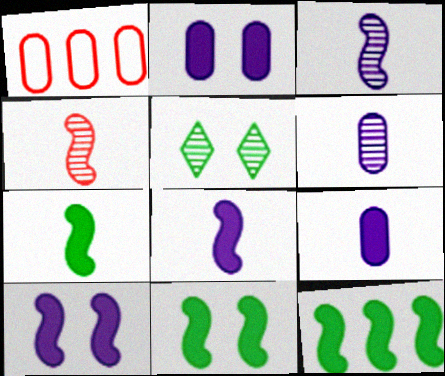[[1, 5, 8], 
[7, 11, 12]]